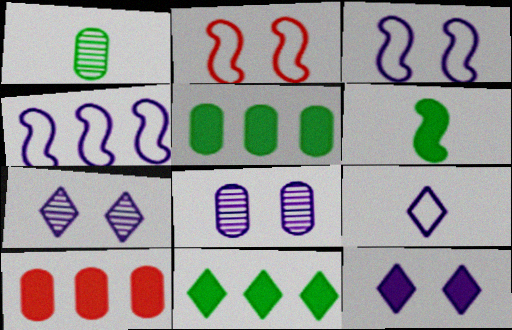[[3, 8, 12], 
[6, 10, 12]]